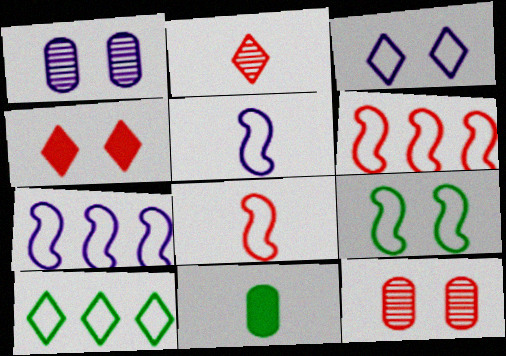[[1, 4, 9], 
[2, 5, 11], 
[5, 6, 9], 
[7, 8, 9]]